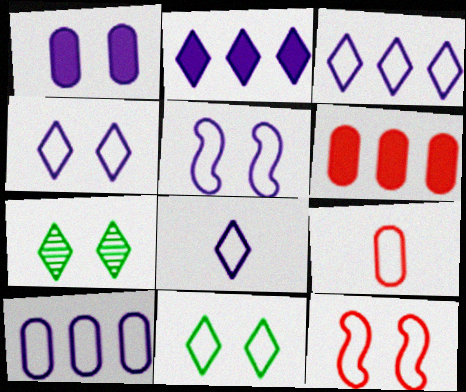[[1, 7, 12], 
[3, 4, 8], 
[5, 8, 10]]